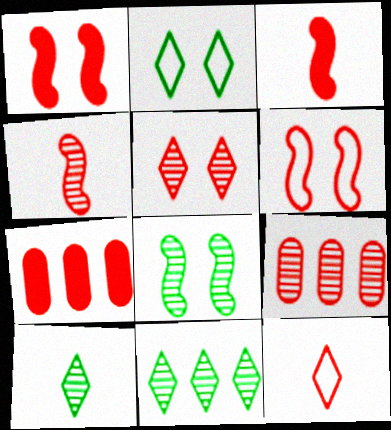[[1, 9, 12], 
[4, 5, 9]]